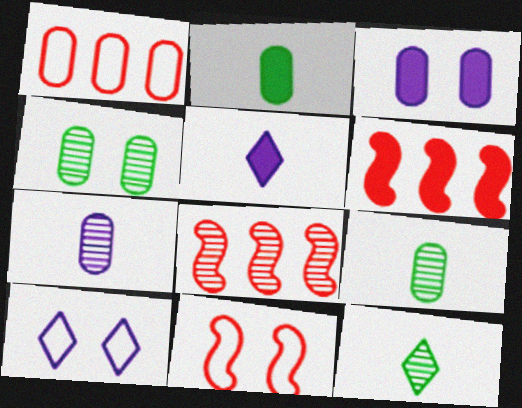[[1, 3, 9], 
[2, 8, 10], 
[6, 9, 10]]